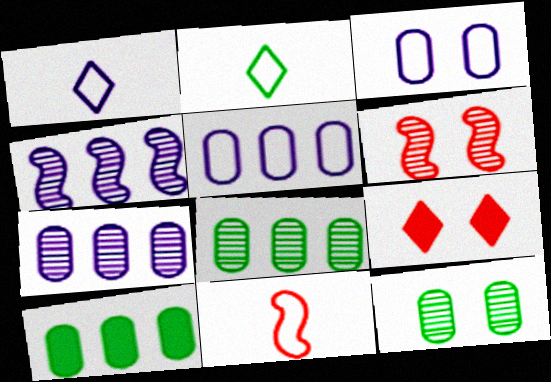[[1, 6, 10]]